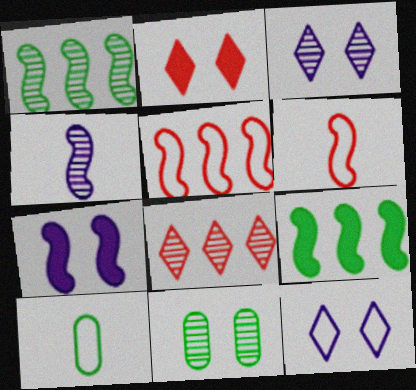[[1, 6, 7], 
[4, 8, 11], 
[5, 10, 12], 
[7, 8, 10]]